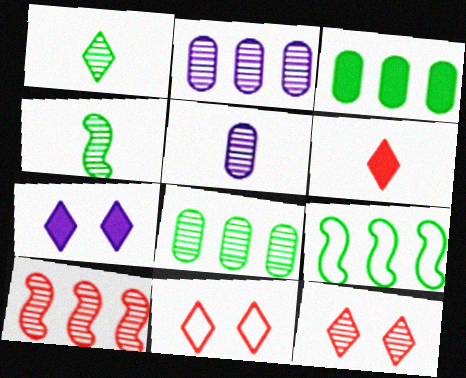[[2, 4, 12]]